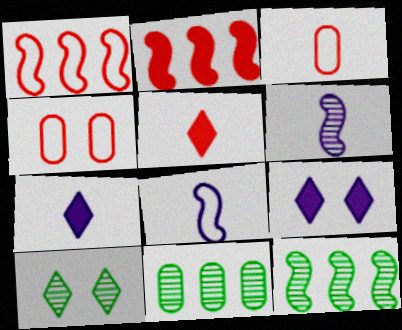[[3, 9, 12], 
[4, 7, 12]]